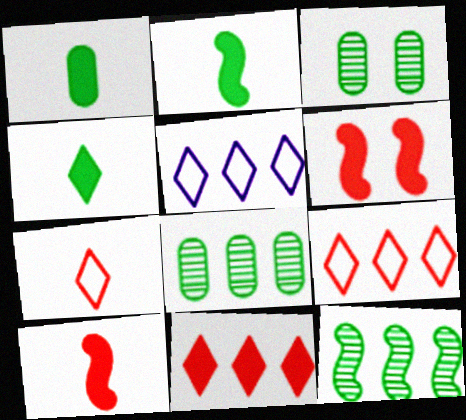[[1, 2, 4], 
[3, 5, 10]]